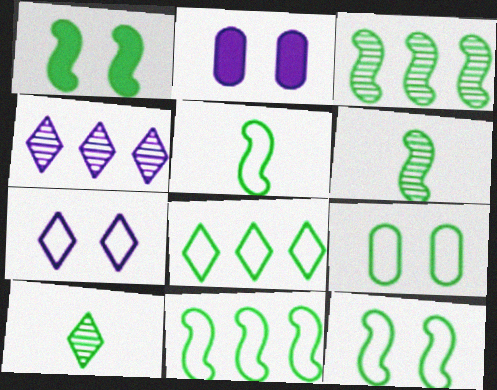[[1, 3, 5], 
[1, 6, 11], 
[5, 8, 9], 
[5, 11, 12]]